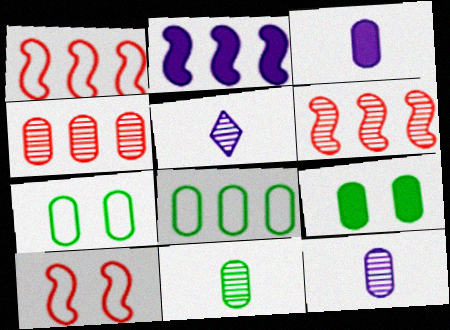[[1, 5, 9], 
[3, 4, 7], 
[8, 9, 11]]